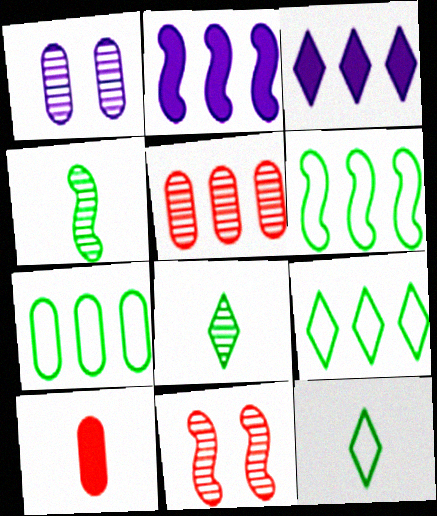[[1, 7, 10], 
[2, 5, 9], 
[3, 5, 6], 
[6, 7, 9]]